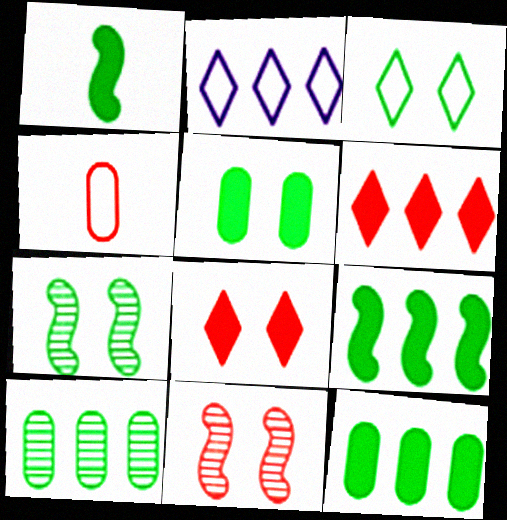[[1, 3, 10], 
[3, 5, 7], 
[4, 6, 11]]